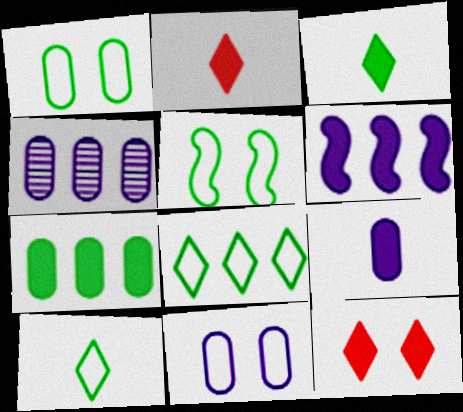[[2, 4, 5], 
[4, 9, 11]]